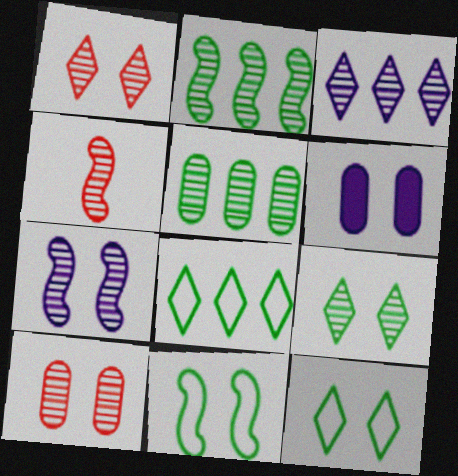[[1, 6, 11], 
[2, 4, 7], 
[4, 6, 8], 
[7, 9, 10]]